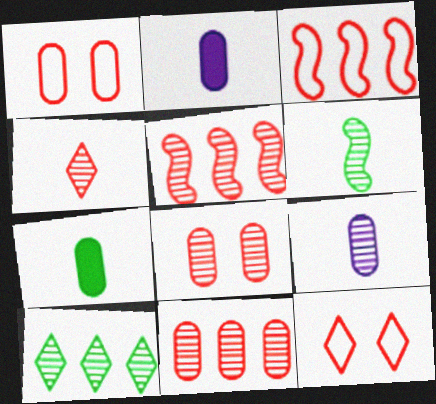[[4, 5, 8], 
[4, 6, 9]]